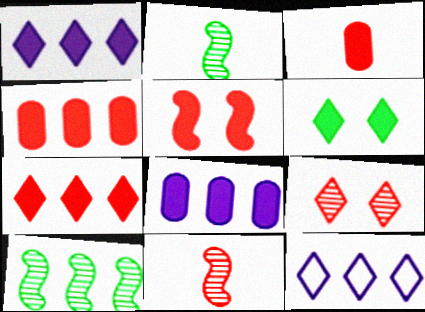[[3, 5, 7], 
[4, 10, 12]]